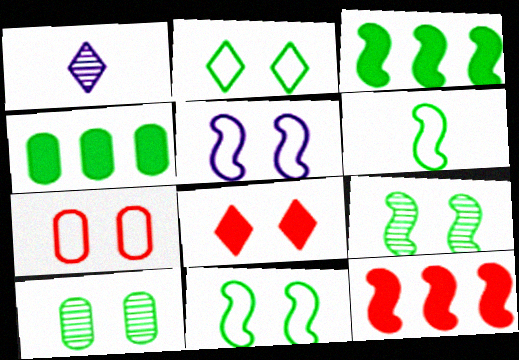[[1, 3, 7], 
[2, 5, 7], 
[3, 6, 9], 
[5, 8, 10]]